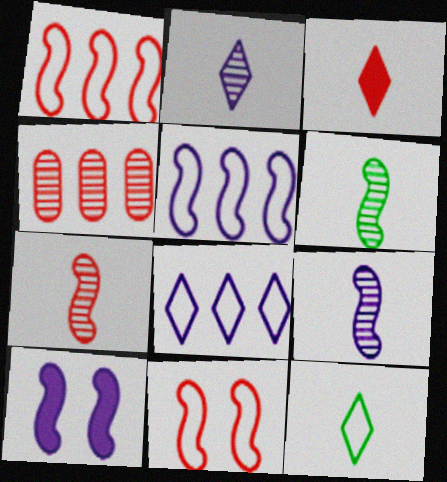[[1, 6, 10], 
[2, 3, 12], 
[3, 4, 11], 
[4, 10, 12], 
[5, 9, 10], 
[6, 7, 9]]